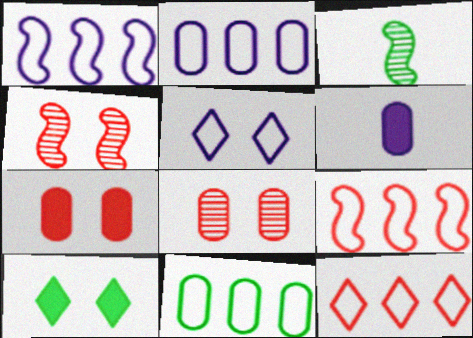[[1, 11, 12], 
[3, 10, 11], 
[6, 8, 11]]